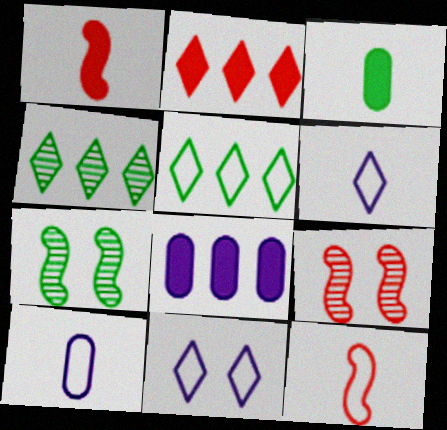[[2, 7, 10], 
[3, 5, 7]]